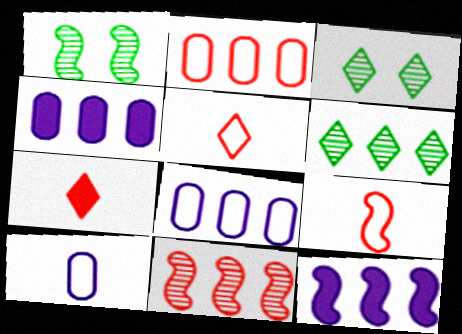[[1, 4, 5], 
[1, 7, 8], 
[1, 9, 12], 
[2, 6, 12], 
[3, 4, 9]]